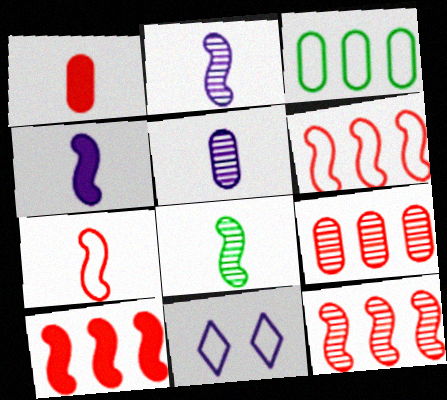[[3, 7, 11], 
[4, 7, 8], 
[6, 10, 12]]